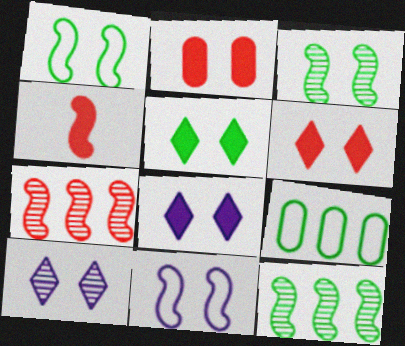[[1, 2, 10], 
[4, 9, 10], 
[4, 11, 12], 
[5, 6, 8]]